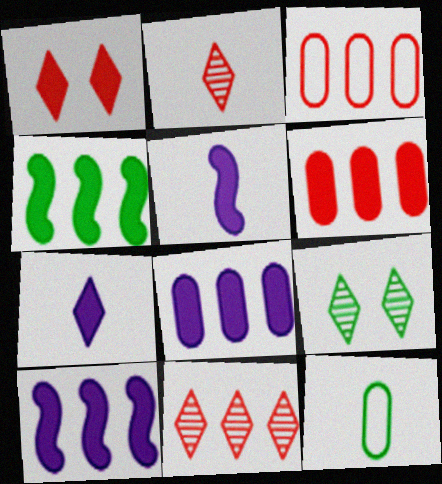[[2, 5, 12], 
[3, 5, 9], 
[4, 9, 12]]